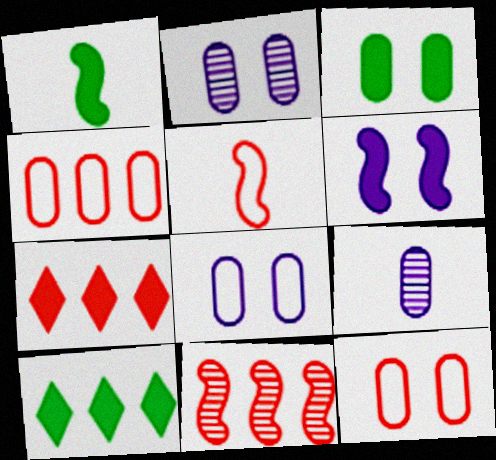[[1, 3, 10], 
[2, 3, 12], 
[2, 5, 10], 
[3, 4, 9], 
[4, 7, 11]]